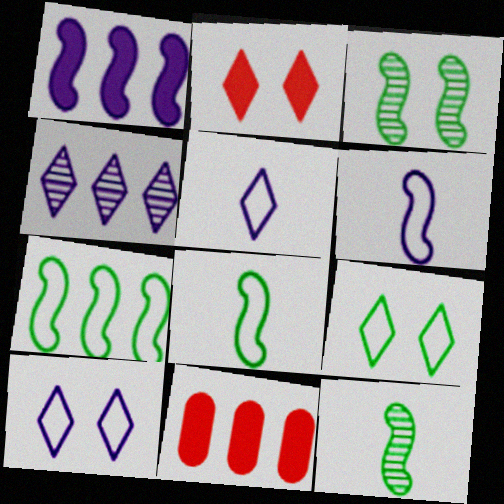[[3, 5, 11], 
[4, 7, 11], 
[10, 11, 12]]